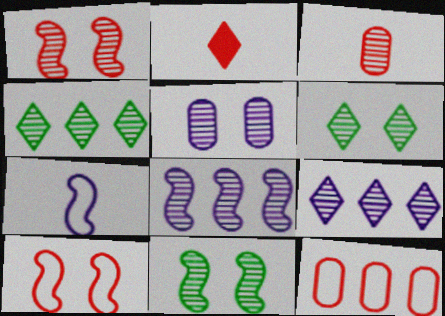[[1, 2, 12], 
[1, 5, 6], 
[3, 6, 8], 
[3, 9, 11]]